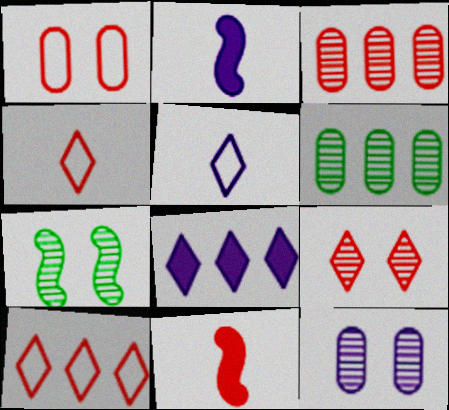[[7, 9, 12]]